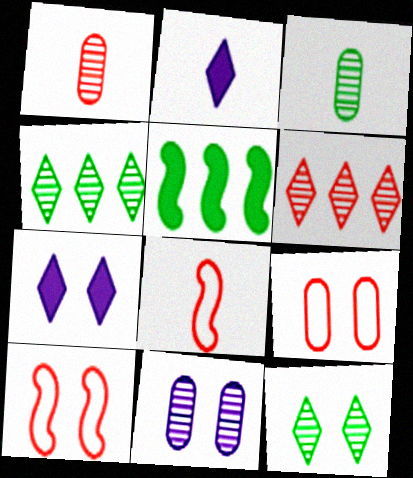[[2, 3, 8]]